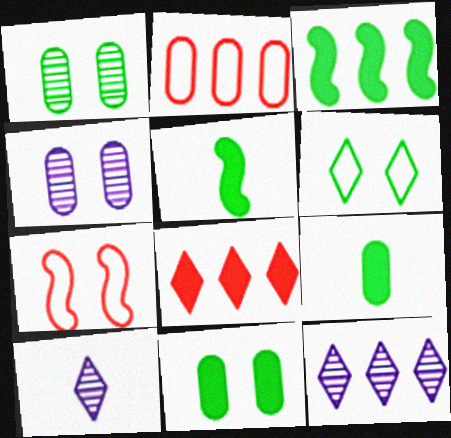[[2, 3, 12], 
[2, 4, 9], 
[6, 8, 10], 
[7, 9, 12]]